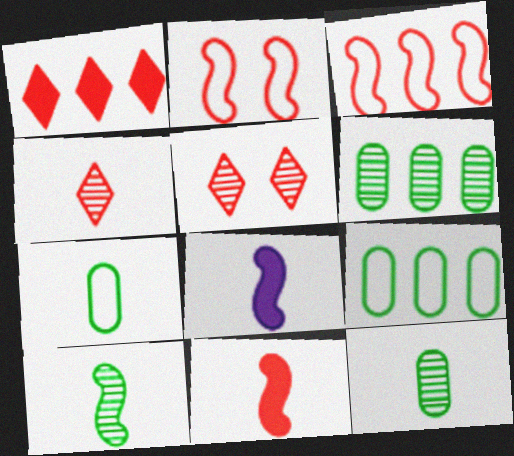[[4, 7, 8], 
[5, 8, 9]]